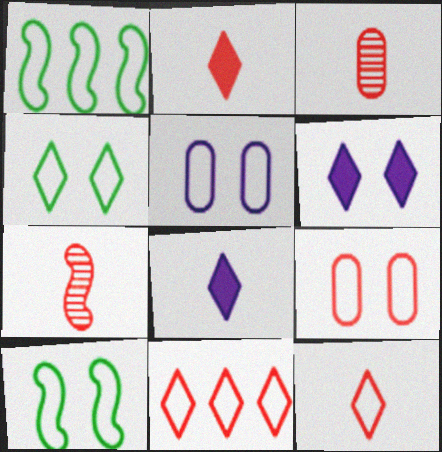[[1, 3, 6], 
[1, 5, 12]]